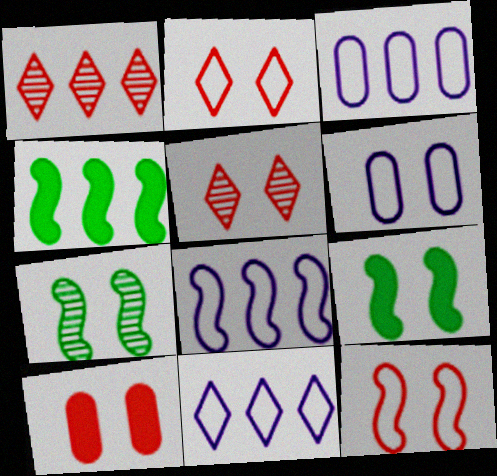[[1, 3, 4], 
[3, 8, 11], 
[5, 6, 9], 
[5, 10, 12]]